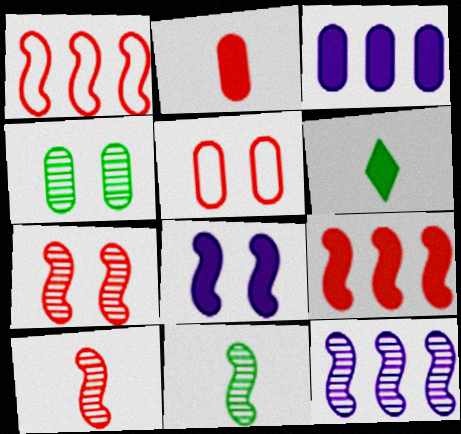[[1, 8, 11], 
[5, 6, 12], 
[7, 11, 12]]